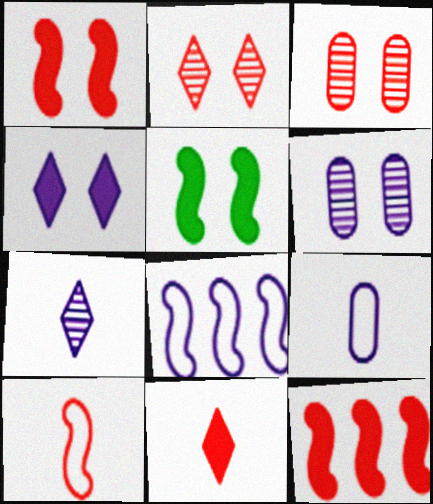[]